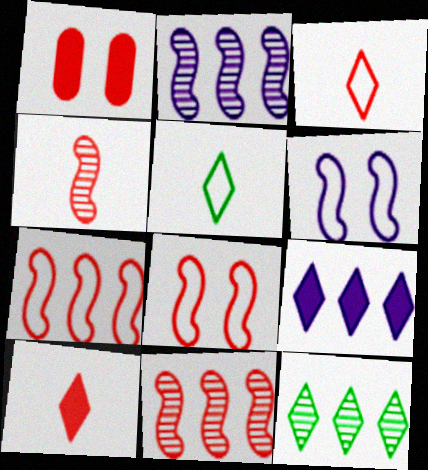[[1, 2, 5], 
[1, 3, 11]]